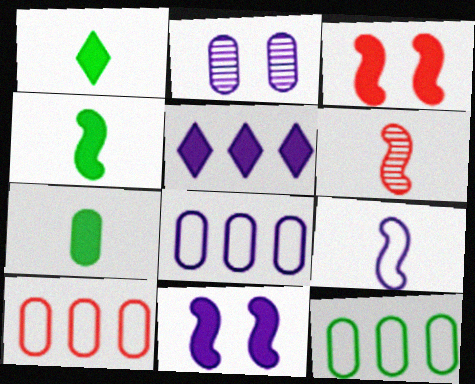[[1, 4, 7], 
[2, 5, 9], 
[2, 7, 10], 
[3, 5, 7], 
[4, 6, 9], 
[8, 10, 12]]